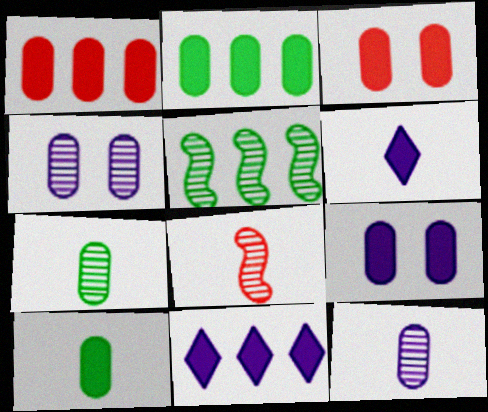[[1, 9, 10]]